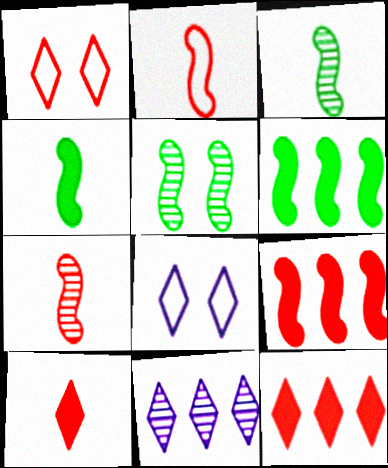[]